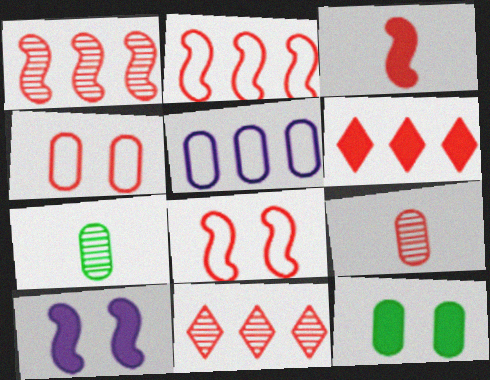[[1, 3, 8], 
[3, 4, 11], 
[5, 9, 12], 
[6, 8, 9]]